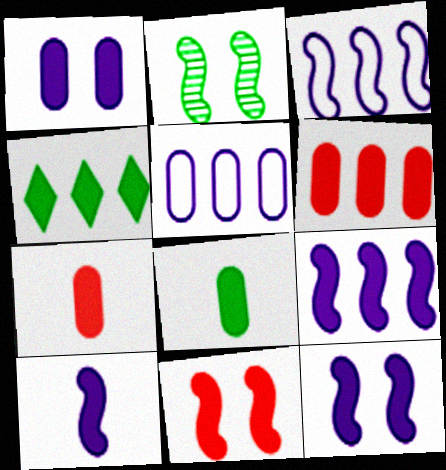[[1, 6, 8], 
[4, 6, 9], 
[4, 7, 12], 
[9, 10, 12]]